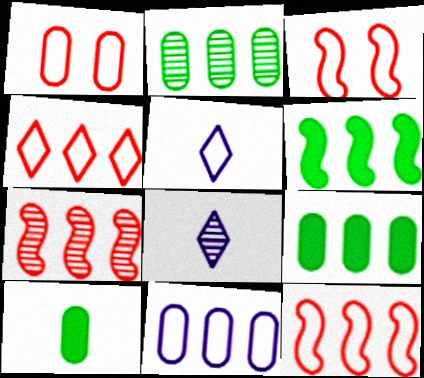[[1, 6, 8], 
[3, 8, 9]]